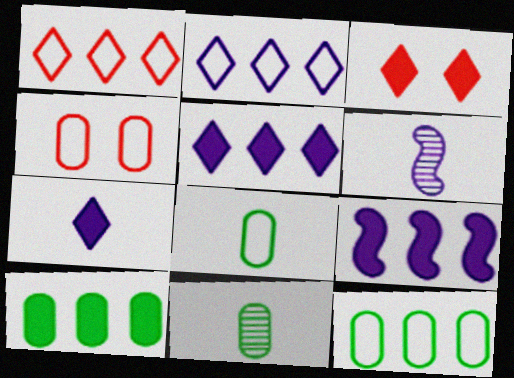[[3, 6, 12]]